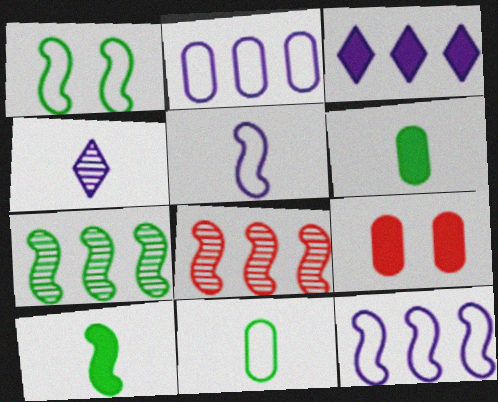[[1, 7, 10], 
[3, 9, 10]]